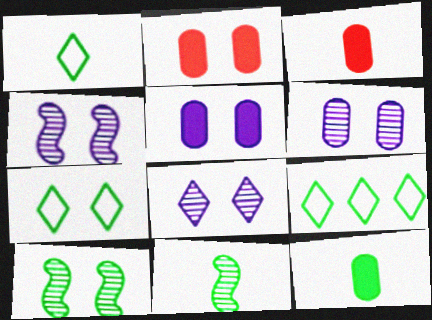[[1, 7, 9], 
[1, 11, 12], 
[2, 4, 7], 
[3, 4, 9], 
[4, 6, 8], 
[9, 10, 12]]